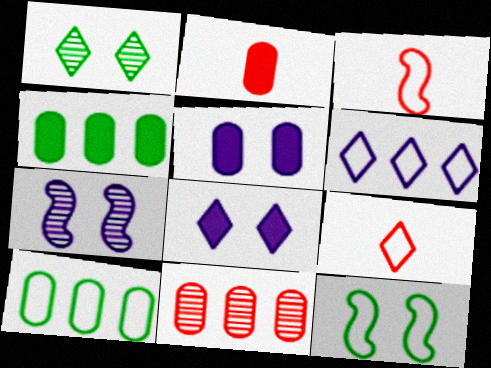[[2, 4, 5], 
[4, 7, 9]]